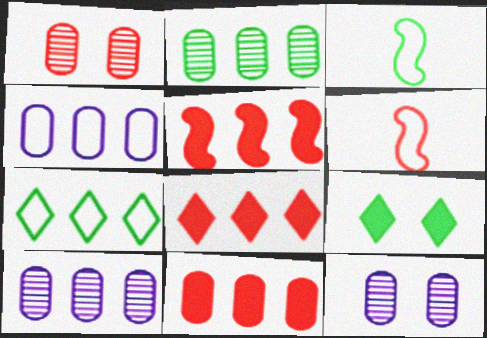[[1, 6, 8], 
[2, 3, 9], 
[2, 4, 11], 
[3, 8, 12], 
[5, 7, 10], 
[5, 8, 11], 
[6, 9, 10]]